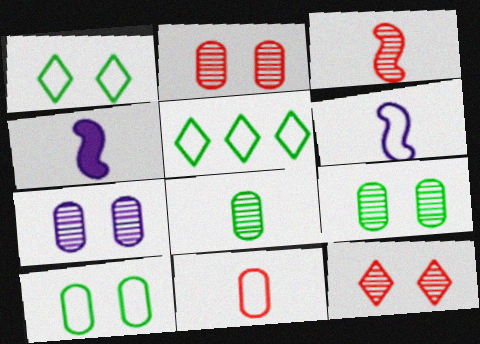[[2, 4, 5], 
[2, 7, 9]]